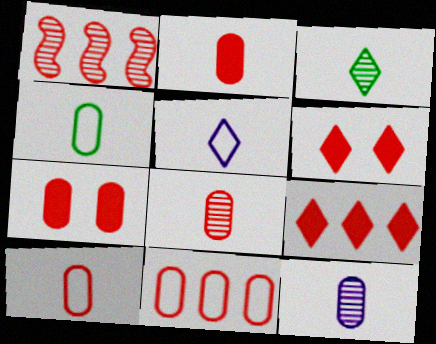[[1, 6, 10], 
[1, 9, 11], 
[2, 4, 12], 
[2, 8, 10], 
[7, 8, 11]]